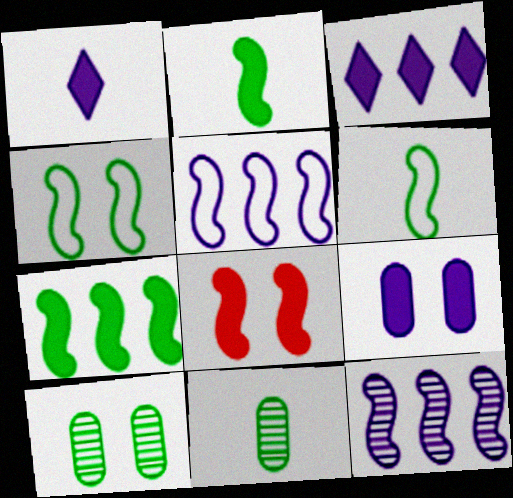[[6, 8, 12]]